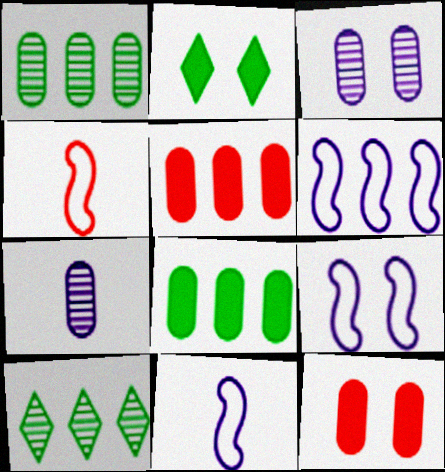[[5, 6, 10], 
[6, 9, 11], 
[10, 11, 12]]